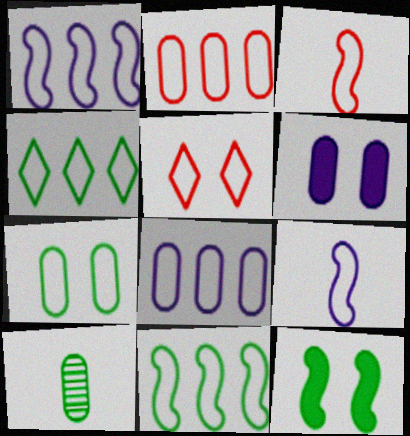[[1, 2, 4], 
[2, 3, 5], 
[2, 6, 10], 
[4, 10, 12]]